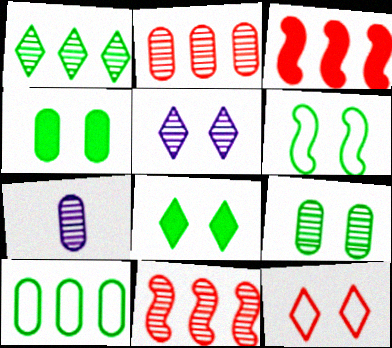[[2, 7, 9], 
[5, 8, 12], 
[6, 8, 9]]